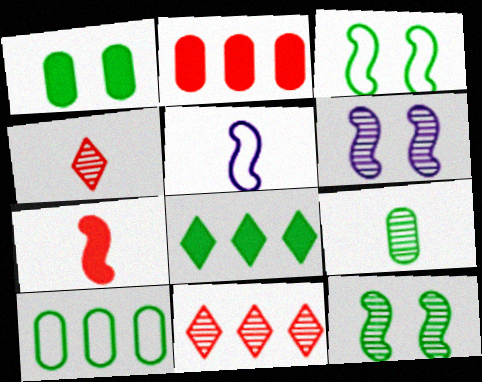[[1, 5, 11], 
[1, 9, 10], 
[3, 8, 9], 
[6, 9, 11]]